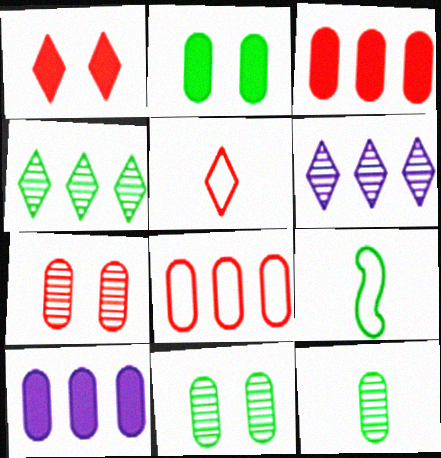[[2, 4, 9]]